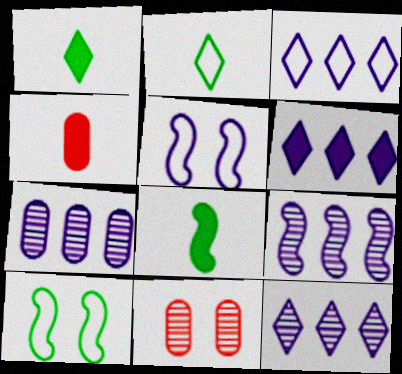[[3, 6, 12], 
[3, 8, 11], 
[4, 10, 12], 
[7, 9, 12]]